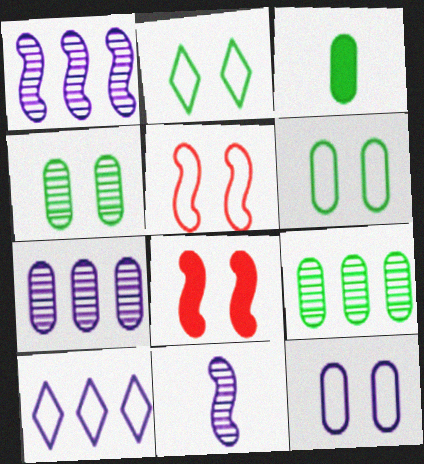[[2, 5, 12], 
[3, 6, 9]]